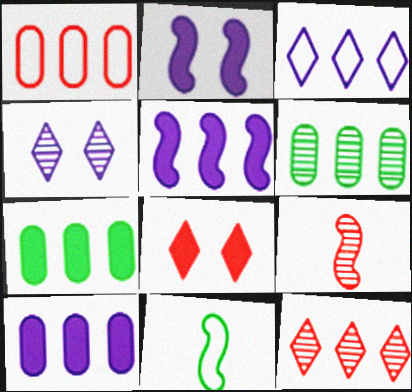[[1, 6, 10], 
[1, 8, 9], 
[4, 6, 9]]